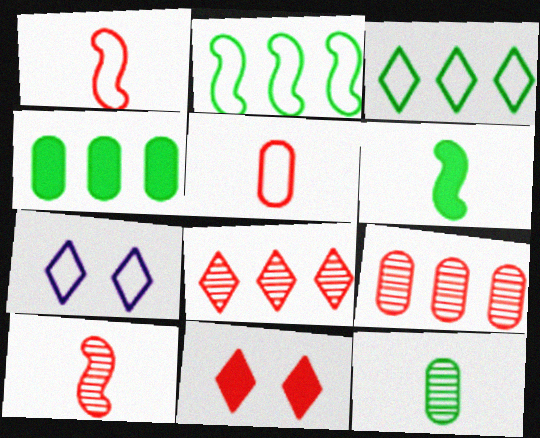[[1, 9, 11], 
[2, 5, 7], 
[4, 7, 10], 
[6, 7, 9]]